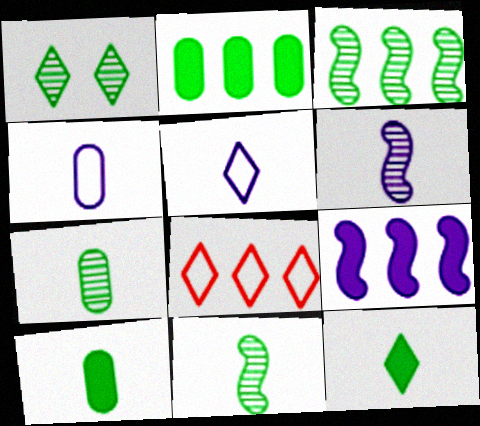[[1, 3, 7]]